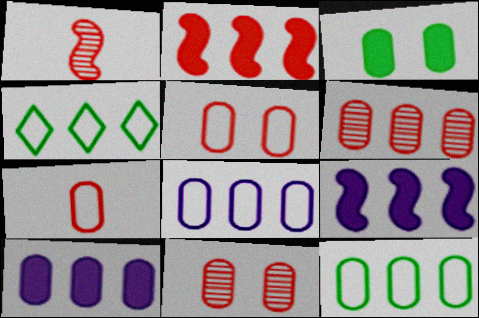[[4, 6, 9], 
[6, 10, 12]]